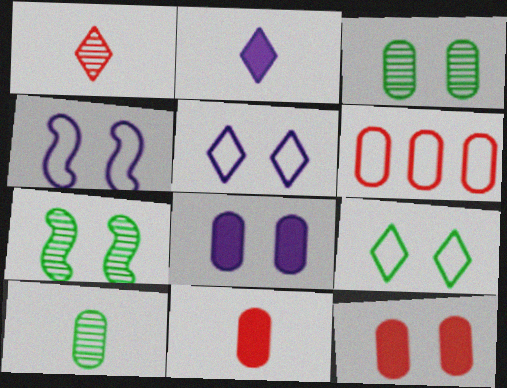[[2, 6, 7], 
[5, 7, 12], 
[6, 8, 10]]